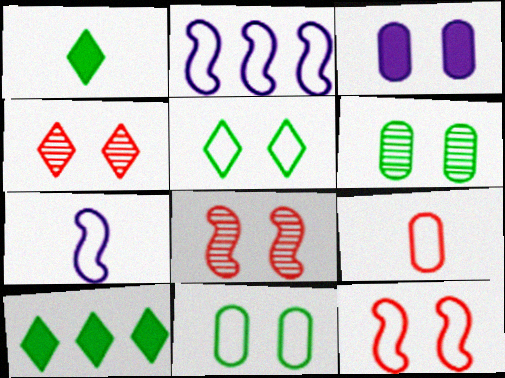[[2, 5, 9], 
[3, 5, 8]]